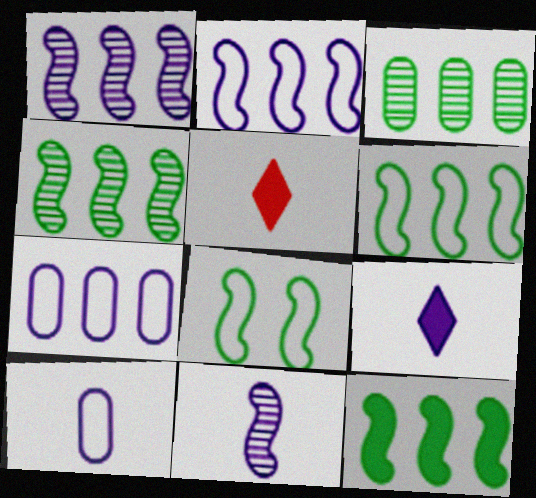[[4, 6, 12], 
[9, 10, 11]]